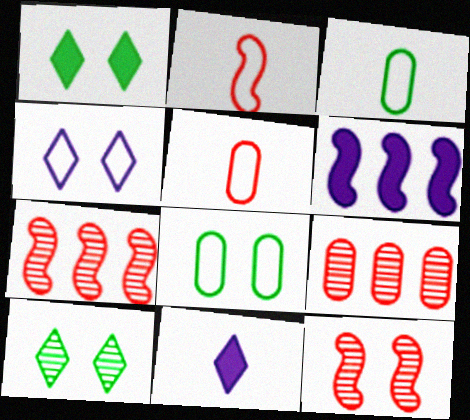[[5, 6, 10], 
[7, 8, 11]]